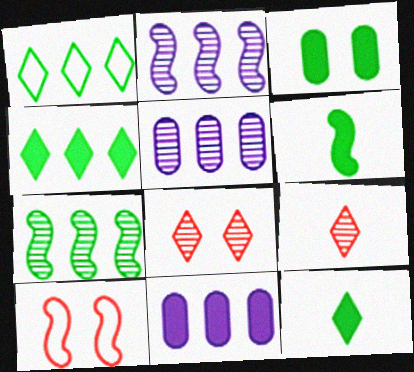[[2, 6, 10], 
[3, 4, 6], 
[5, 10, 12]]